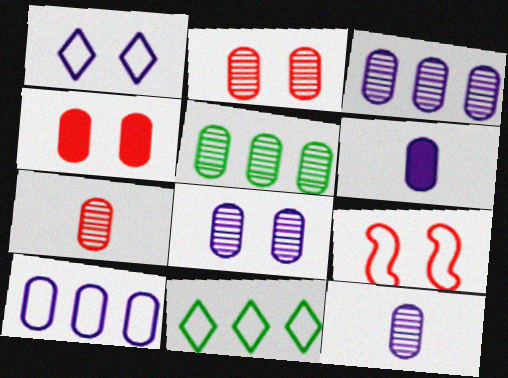[[2, 5, 12], 
[3, 8, 12], 
[5, 7, 8], 
[6, 8, 10]]